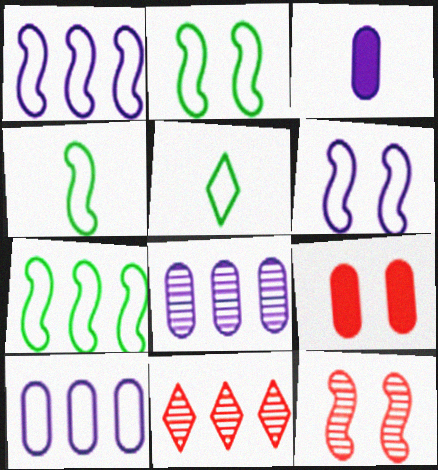[[2, 3, 11], 
[2, 4, 7]]